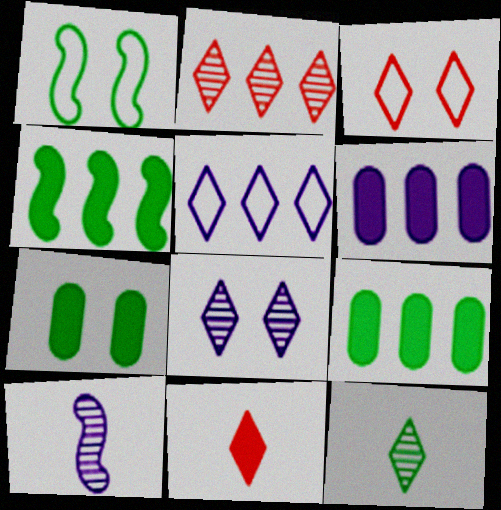[[1, 9, 12], 
[2, 3, 11], 
[2, 8, 12], 
[3, 9, 10]]